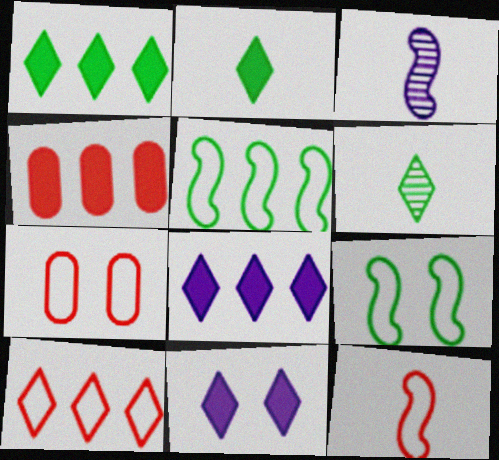[[1, 3, 7], 
[6, 10, 11], 
[7, 10, 12]]